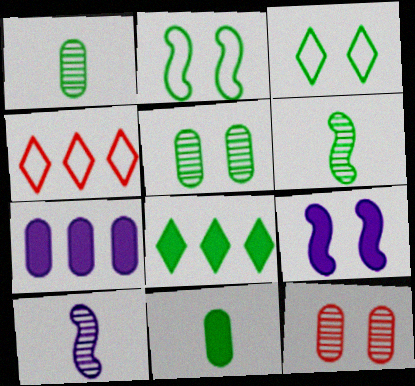[[1, 2, 8], 
[1, 4, 9], 
[3, 9, 12]]